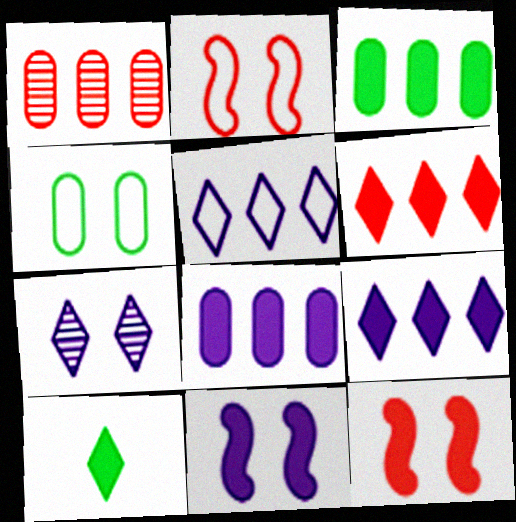[[4, 7, 12], 
[8, 10, 12]]